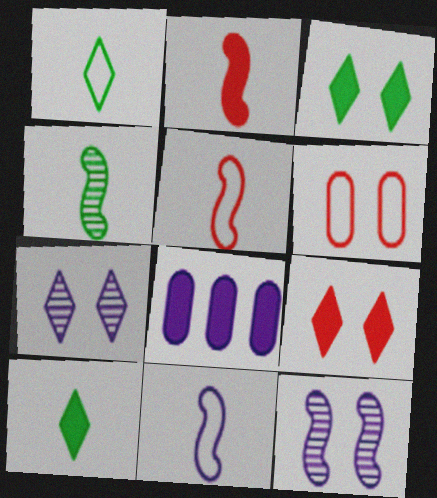[[2, 3, 8], 
[2, 4, 11], 
[3, 6, 12], 
[7, 8, 11]]